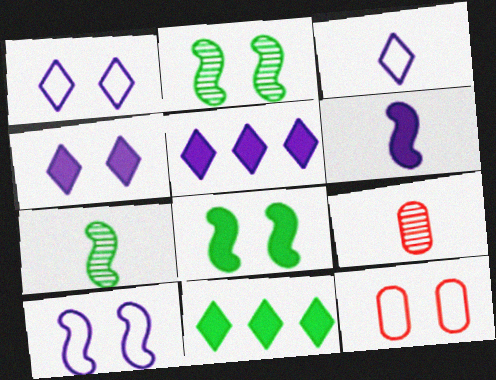[[2, 4, 12], 
[5, 7, 12], 
[9, 10, 11]]